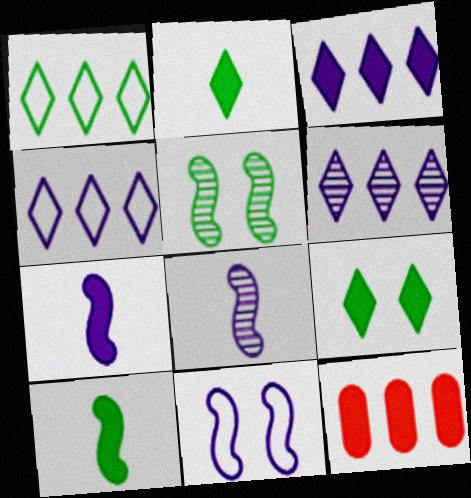[[3, 4, 6], 
[7, 9, 12]]